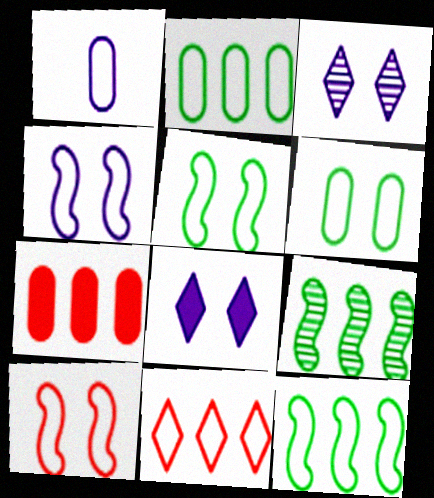[[1, 5, 11], 
[4, 5, 10]]